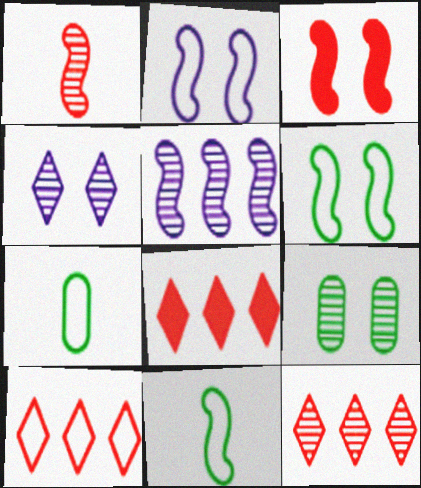[[2, 7, 10], 
[3, 5, 11], 
[8, 10, 12]]